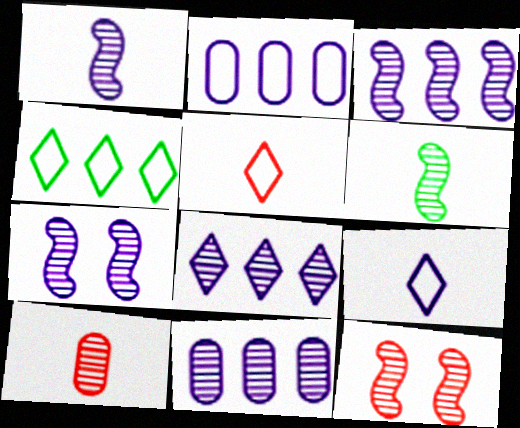[[1, 3, 7], 
[3, 6, 12], 
[3, 8, 11]]